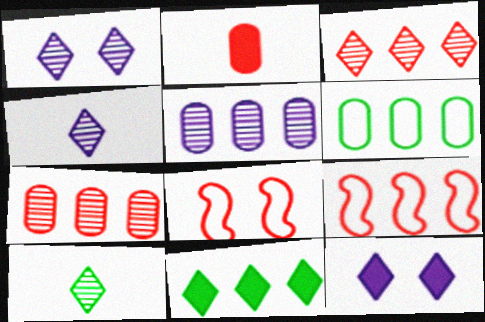[[1, 3, 10], 
[2, 3, 8], 
[5, 9, 11]]